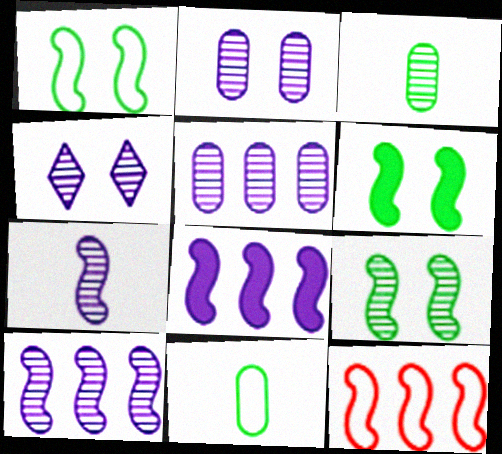[[1, 6, 9], 
[4, 5, 7], 
[6, 7, 12]]